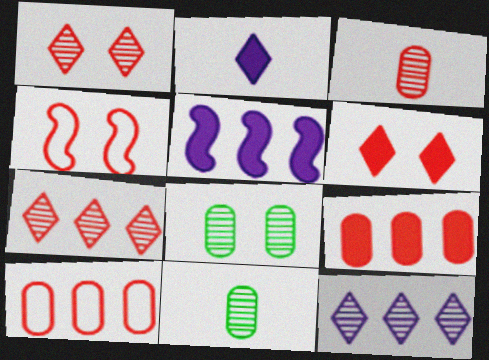[]